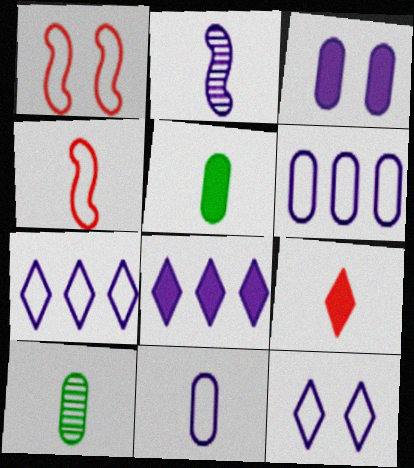[[1, 8, 10], 
[2, 3, 7]]